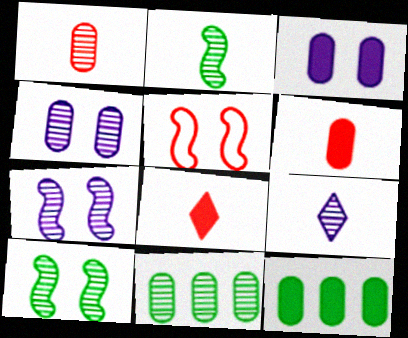[[1, 2, 9], 
[1, 4, 11], 
[3, 6, 12], 
[5, 9, 12]]